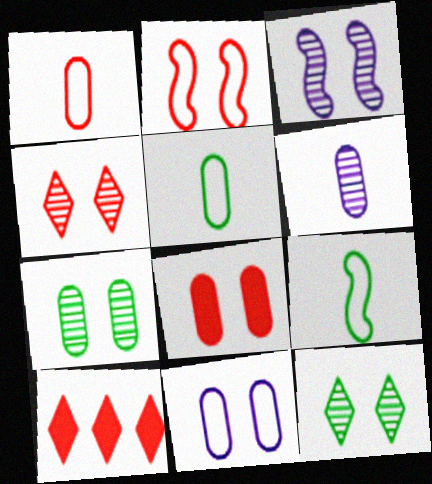[[2, 4, 8], 
[3, 4, 7], 
[3, 5, 10], 
[7, 8, 11]]